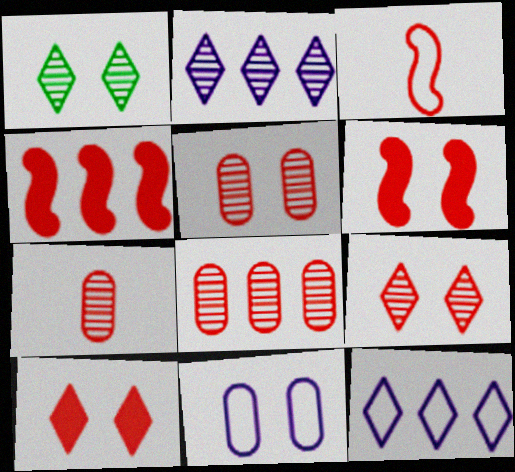[[1, 6, 11], 
[3, 8, 10], 
[5, 7, 8]]